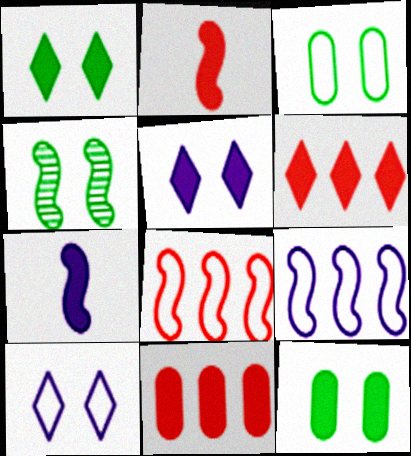[[1, 3, 4], 
[1, 7, 11], 
[2, 4, 9], 
[4, 7, 8], 
[6, 7, 12]]